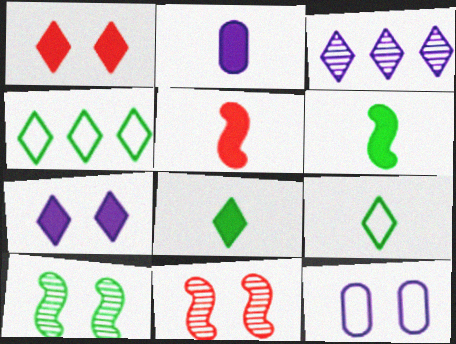[[1, 3, 9], 
[1, 10, 12], 
[2, 4, 11], 
[2, 5, 8]]